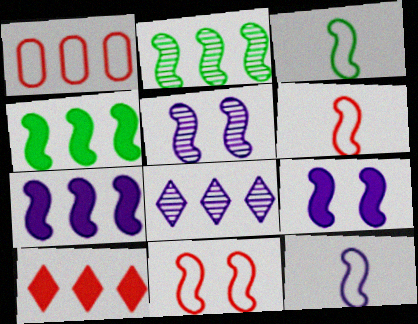[[1, 4, 8], 
[2, 6, 9], 
[3, 6, 12], 
[4, 5, 6], 
[5, 7, 12]]